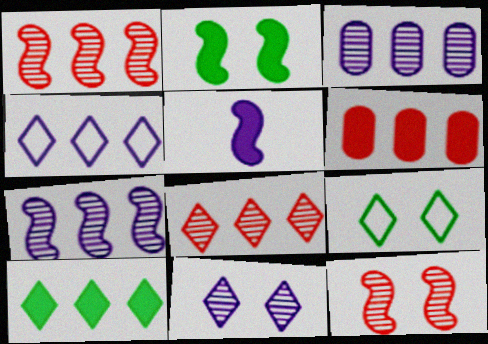[[4, 8, 10]]